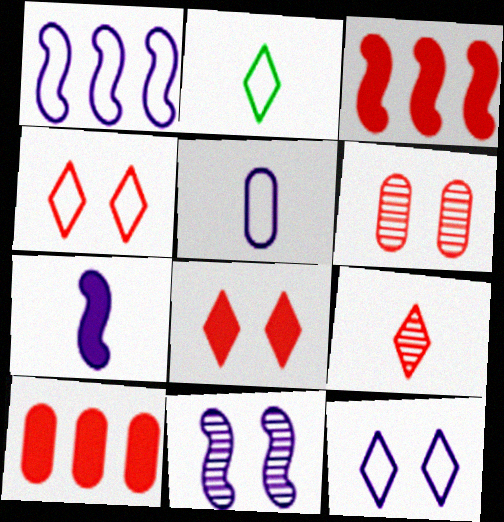[[1, 5, 12], 
[1, 7, 11], 
[2, 10, 11]]